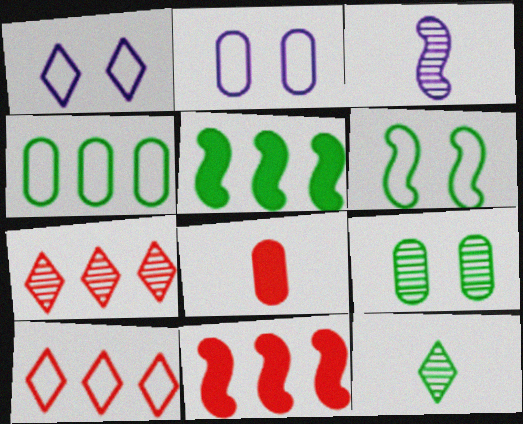[[2, 11, 12], 
[3, 6, 11], 
[3, 7, 9]]